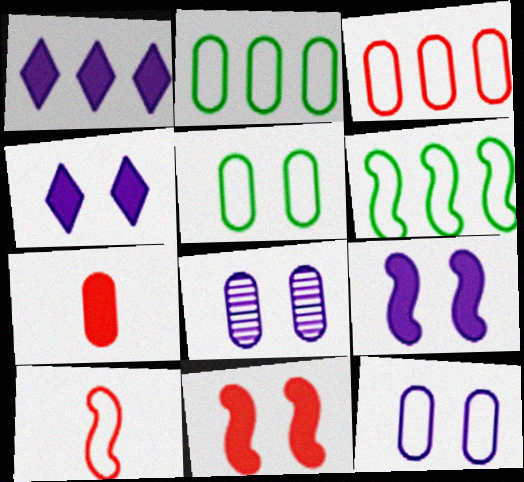[[2, 7, 8]]